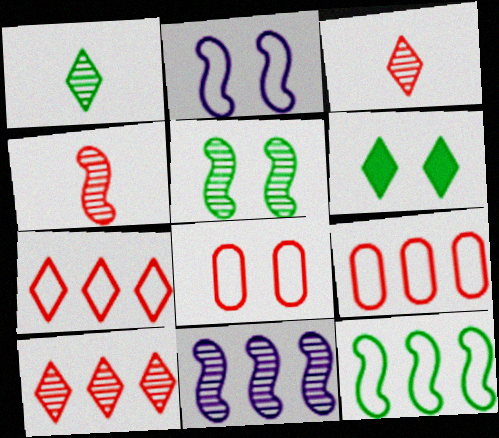[[4, 5, 11]]